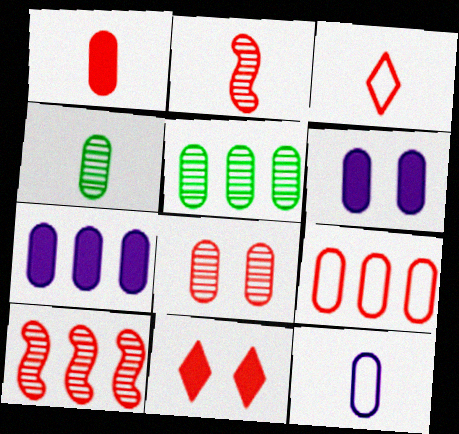[[1, 2, 3], 
[1, 4, 12], 
[1, 8, 9], 
[2, 9, 11], 
[4, 6, 9], 
[5, 7, 9]]